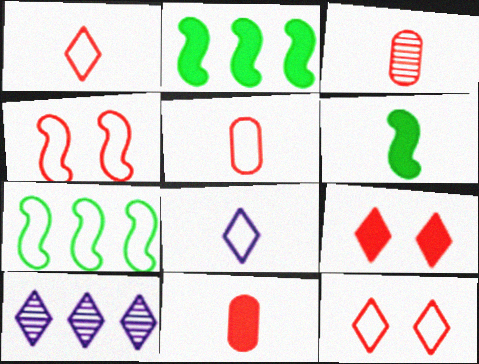[[3, 5, 11], 
[3, 6, 8]]